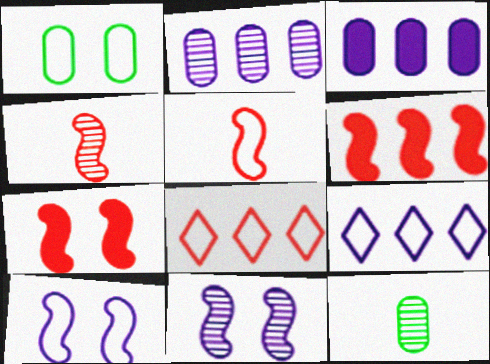[[1, 5, 9], 
[7, 9, 12]]